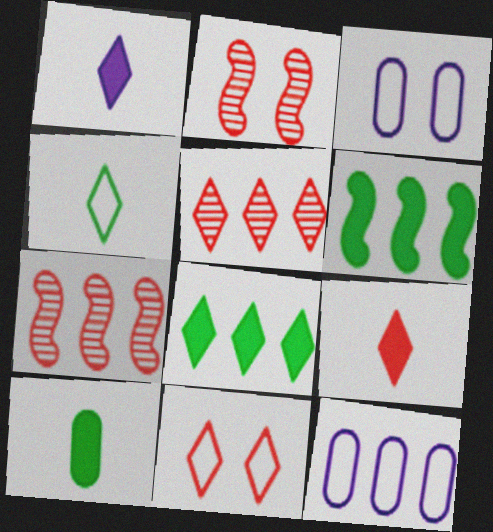[[5, 6, 12], 
[5, 9, 11], 
[7, 8, 12]]